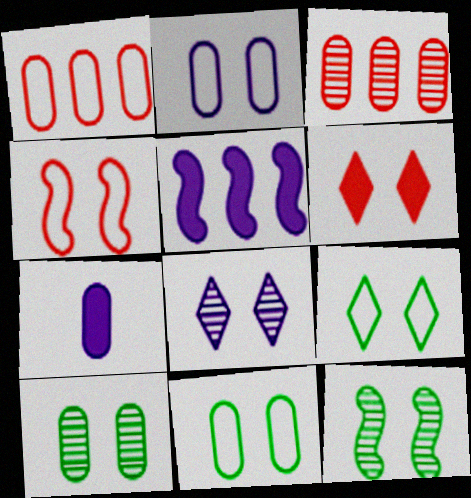[[1, 7, 10], 
[2, 4, 9], 
[2, 6, 12], 
[3, 7, 11], 
[6, 8, 9]]